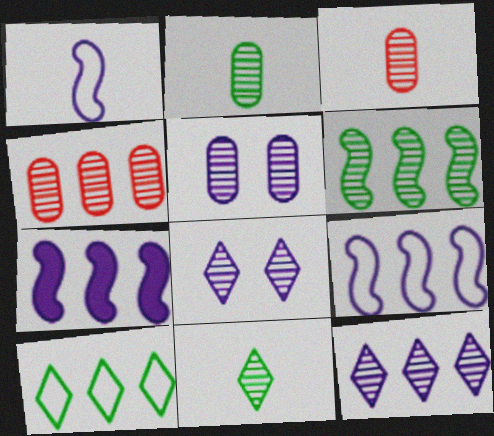[[2, 4, 5], 
[3, 6, 8], 
[4, 6, 12], 
[4, 7, 10]]